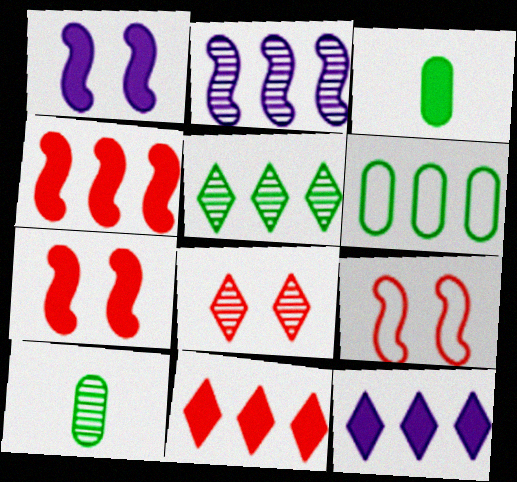[[1, 3, 11], 
[2, 6, 11], 
[2, 8, 10], 
[3, 7, 12], 
[9, 10, 12]]